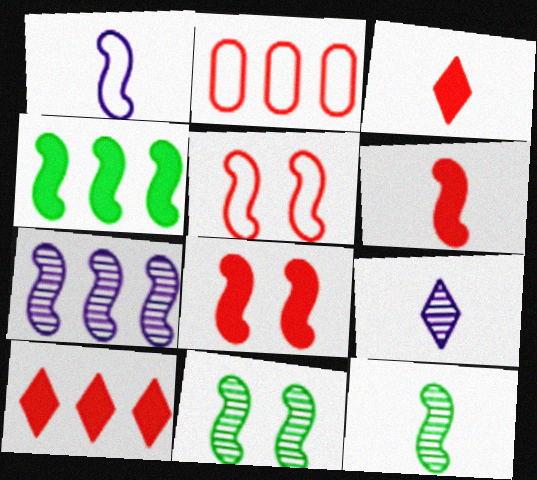[[1, 6, 12]]